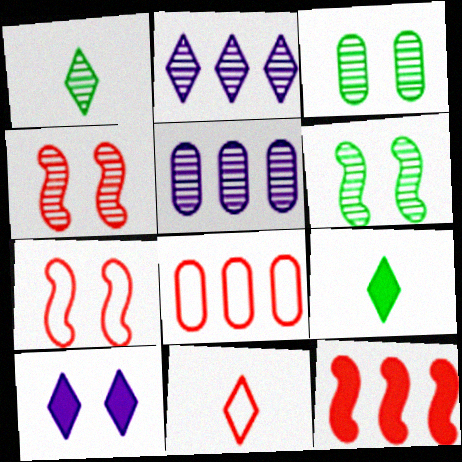[[1, 4, 5], 
[3, 7, 10], 
[5, 7, 9], 
[7, 8, 11]]